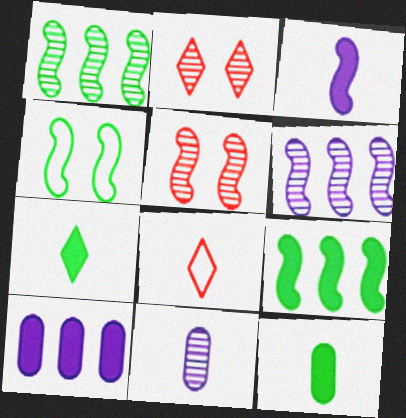[[1, 2, 11]]